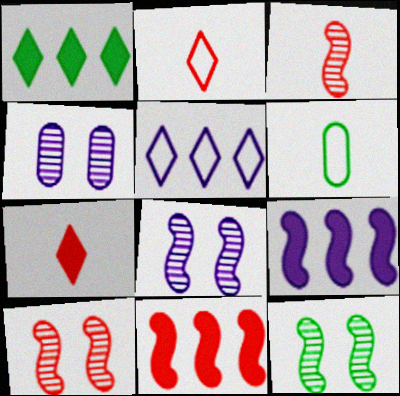[[1, 6, 12], 
[8, 10, 12]]